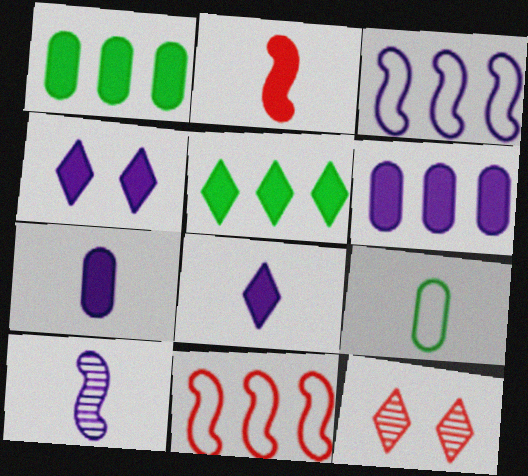[[1, 2, 4]]